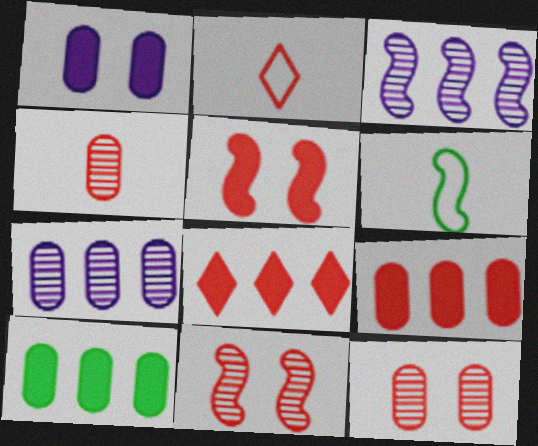[[2, 9, 11], 
[3, 5, 6]]